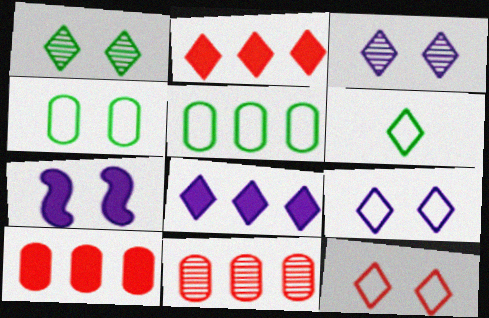[[2, 3, 6], 
[6, 7, 11]]